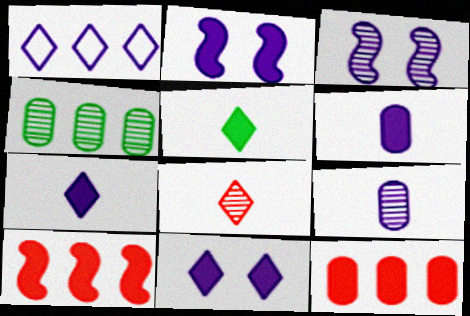[[1, 2, 9], 
[1, 3, 6], 
[1, 4, 10], 
[2, 5, 12], 
[3, 4, 8]]